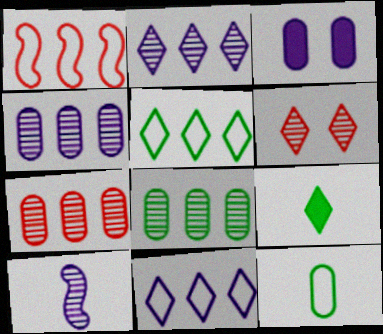[[3, 7, 12], 
[3, 10, 11], 
[4, 7, 8], 
[6, 8, 10], 
[6, 9, 11]]